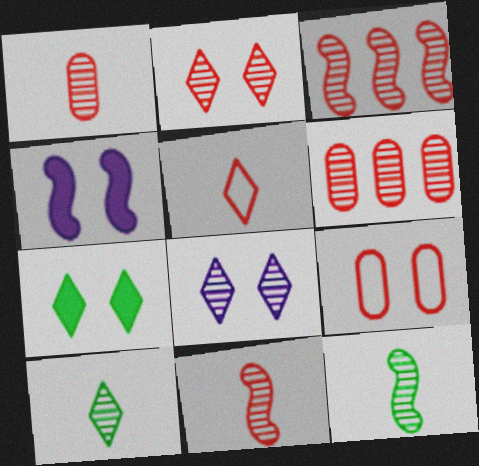[[1, 2, 3], 
[2, 6, 11], 
[6, 8, 12]]